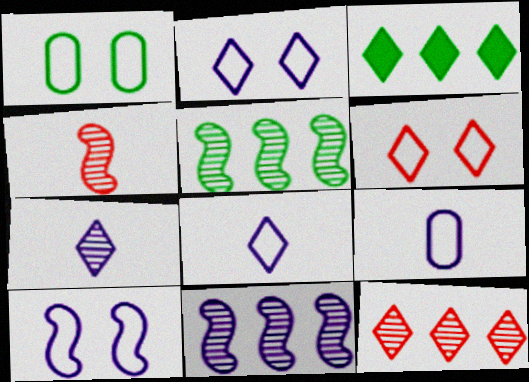[[1, 6, 10], 
[3, 6, 7]]